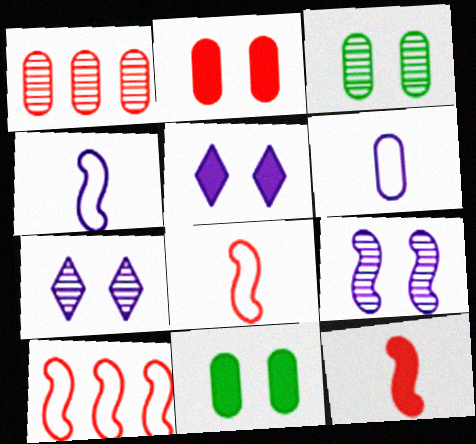[[1, 6, 11]]